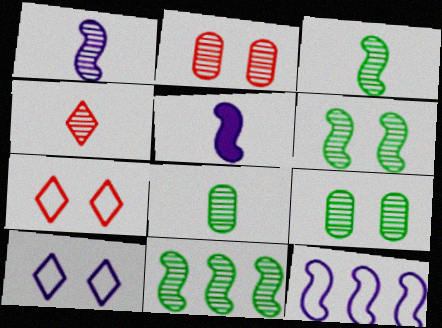[[1, 4, 8], 
[3, 6, 11]]